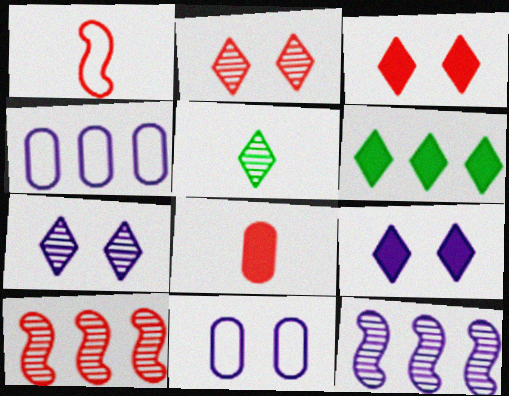[[4, 6, 10]]